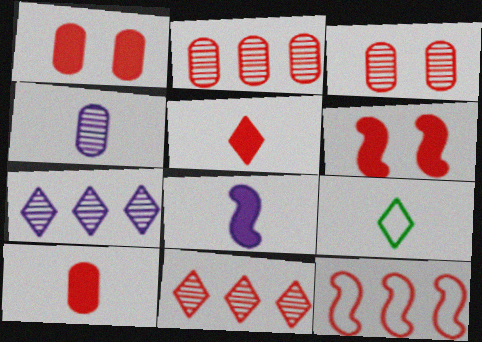[[3, 5, 12]]